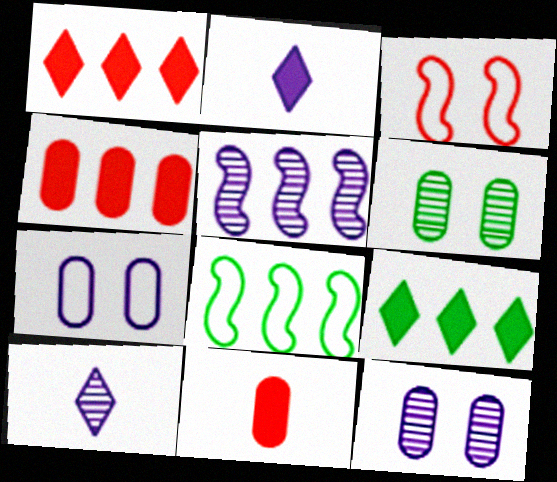[[2, 5, 7], 
[5, 10, 12]]